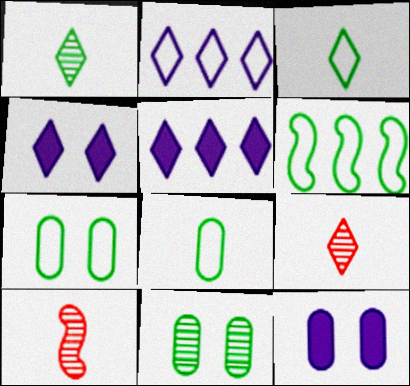[[3, 6, 7], 
[5, 7, 10], 
[6, 9, 12]]